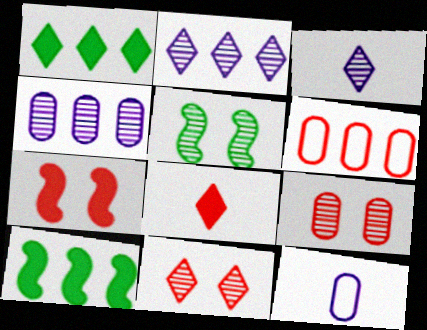[[2, 6, 10], 
[10, 11, 12]]